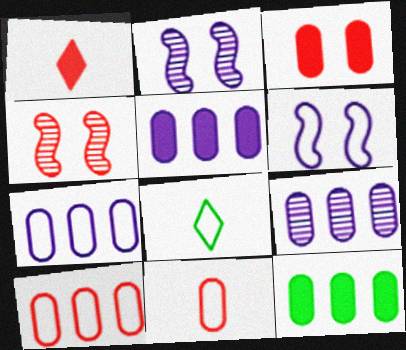[[1, 4, 10], 
[4, 5, 8], 
[5, 7, 9], 
[6, 8, 10], 
[9, 10, 12]]